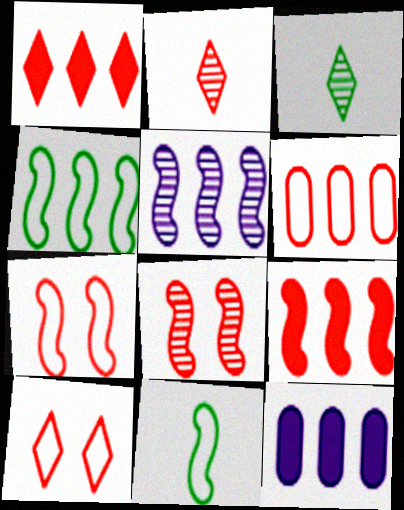[[1, 2, 10], 
[3, 7, 12], 
[4, 5, 9]]